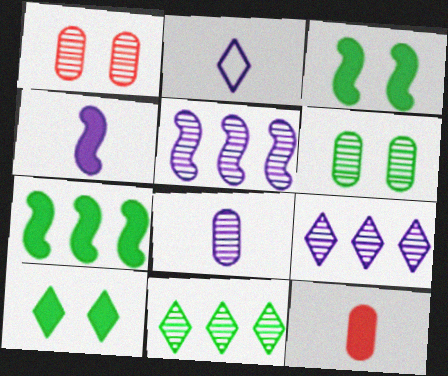[[1, 2, 7], 
[2, 4, 8]]